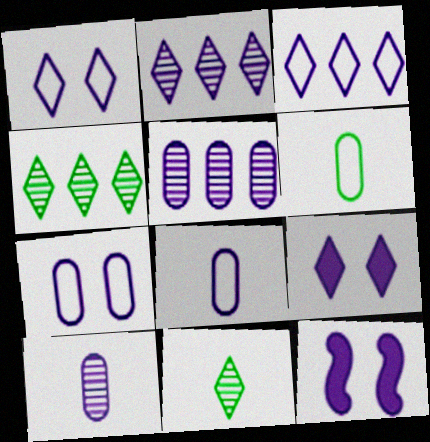[[2, 8, 12], 
[3, 10, 12]]